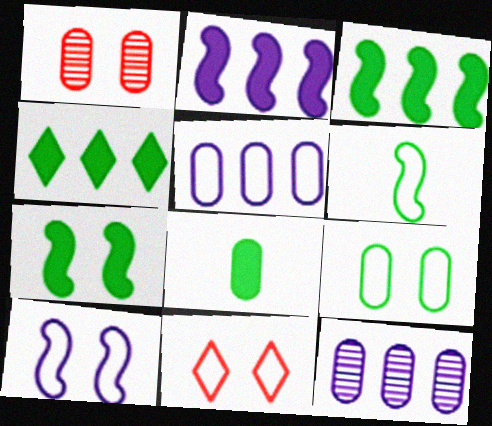[[1, 5, 8], 
[4, 7, 8], 
[5, 6, 11], 
[9, 10, 11]]